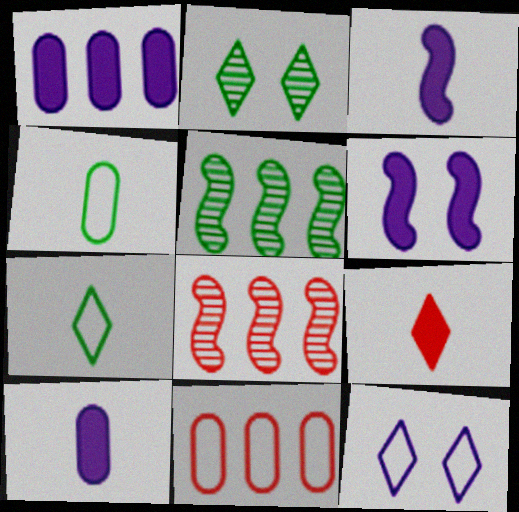[[2, 3, 11]]